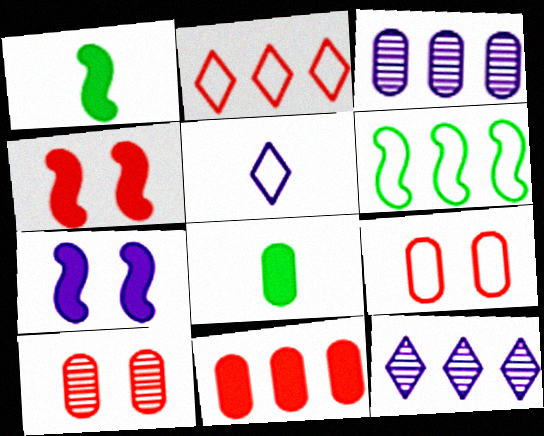[[1, 9, 12], 
[3, 5, 7], 
[3, 8, 9], 
[5, 6, 9], 
[6, 11, 12]]